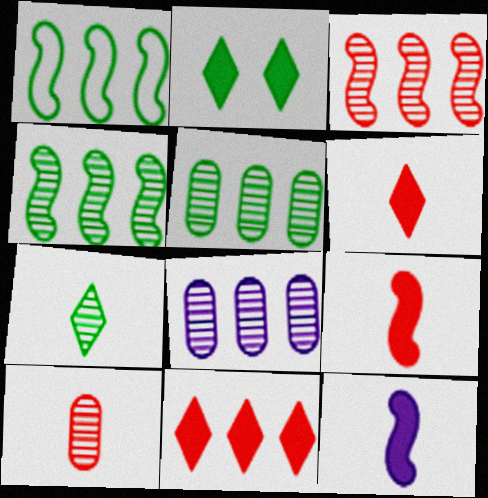[[1, 8, 11]]